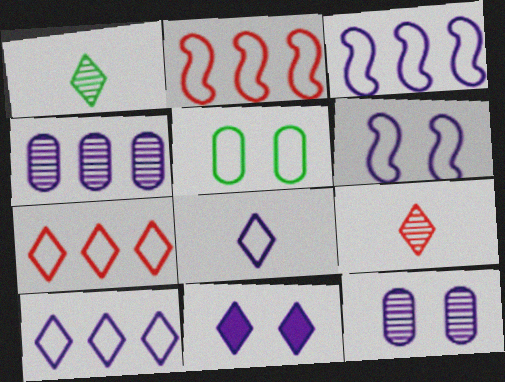[[1, 7, 11], 
[2, 5, 8], 
[6, 11, 12]]